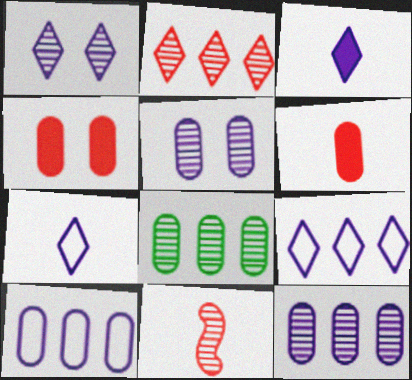[[1, 3, 9], 
[1, 8, 11]]